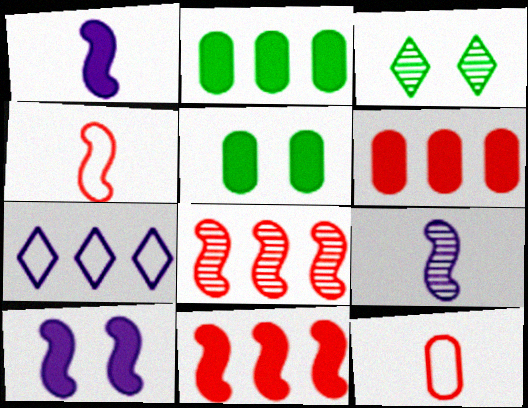[[2, 7, 8]]